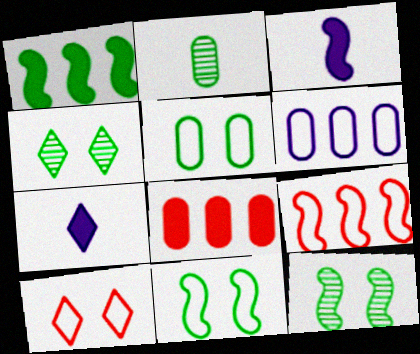[[3, 9, 12]]